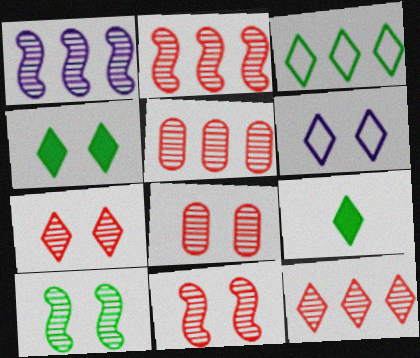[[2, 5, 12], 
[4, 6, 7], 
[6, 9, 12], 
[7, 8, 11]]